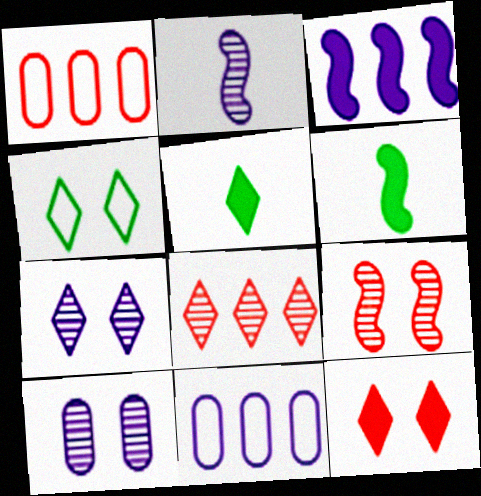[[1, 6, 7], 
[4, 7, 12], 
[5, 9, 11]]